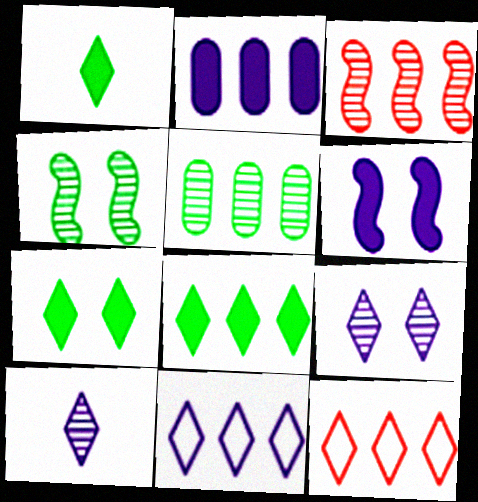[[1, 7, 8], 
[1, 9, 12], 
[7, 10, 12]]